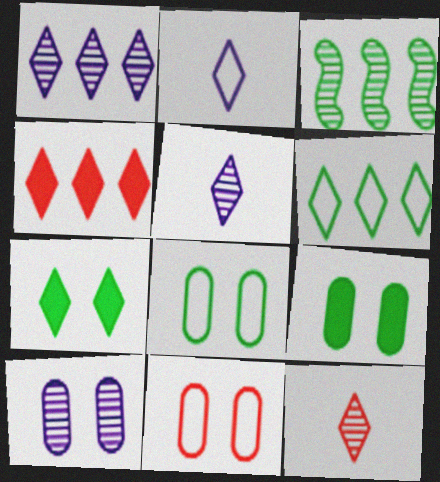[[1, 4, 6], 
[3, 10, 12], 
[9, 10, 11]]